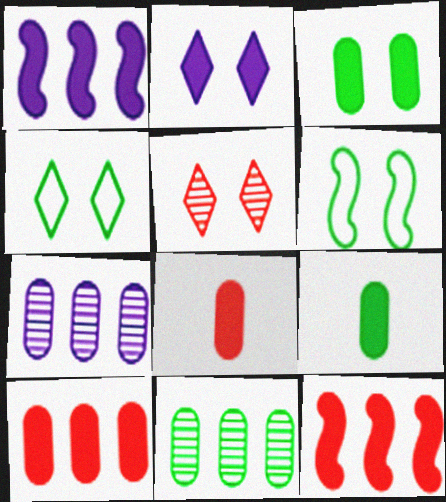[[2, 4, 5], 
[2, 9, 12]]